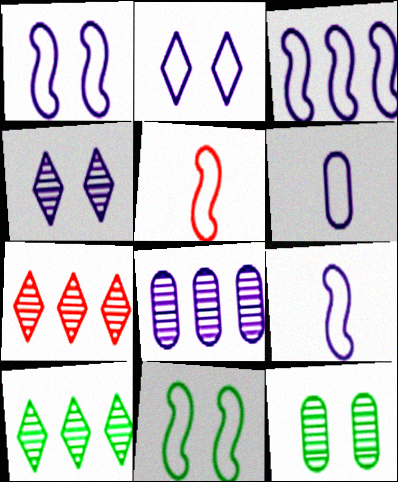[[1, 3, 9], 
[2, 3, 6], 
[3, 5, 11]]